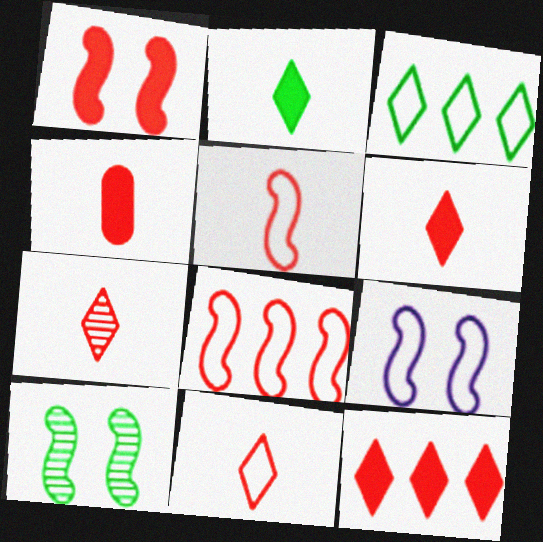[[1, 4, 12], 
[1, 9, 10], 
[4, 5, 7], 
[6, 7, 11]]